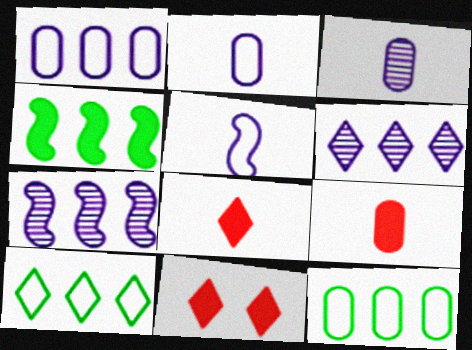[]